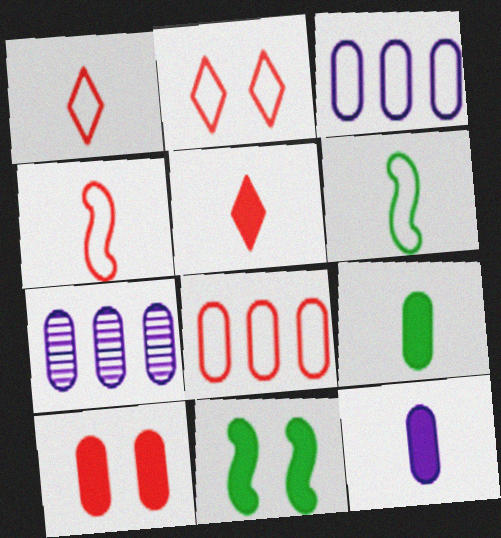[[1, 7, 11], 
[2, 3, 6], 
[2, 4, 8]]